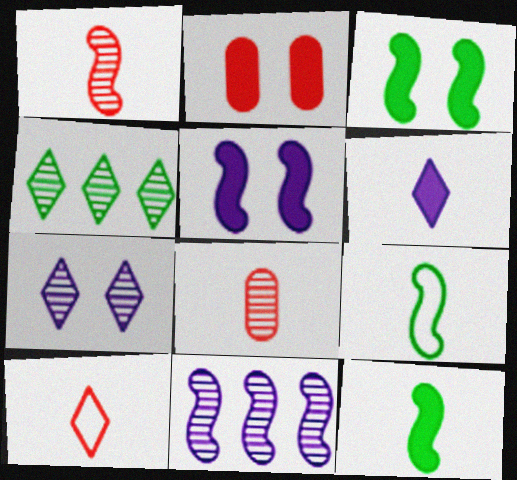[[6, 8, 9]]